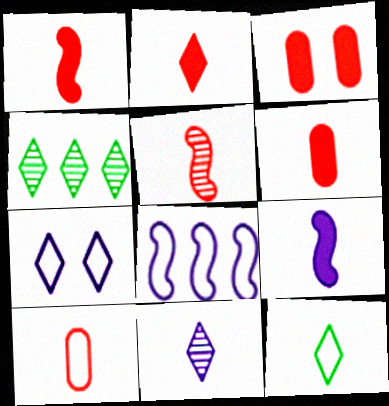[[1, 2, 6], 
[2, 4, 7], 
[2, 5, 10], 
[2, 11, 12]]